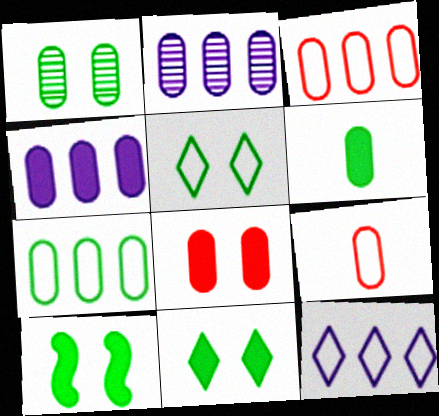[[1, 4, 9], 
[1, 5, 10], 
[1, 6, 7], 
[4, 6, 8]]